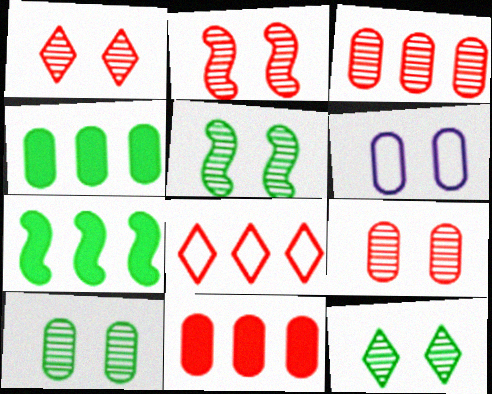[[1, 2, 9], 
[5, 10, 12]]